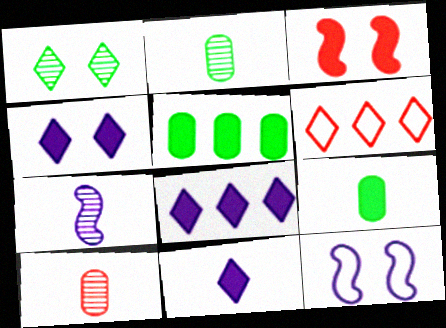[[1, 6, 11], 
[3, 5, 11], 
[3, 6, 10], 
[3, 8, 9], 
[4, 8, 11]]